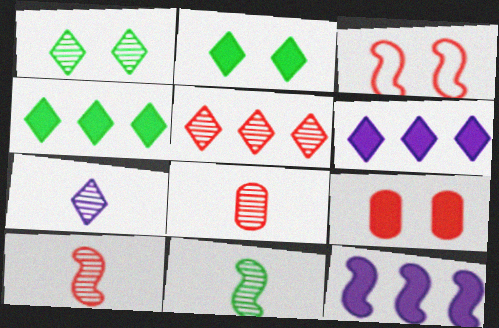[[1, 5, 7], 
[3, 11, 12], 
[7, 8, 11]]